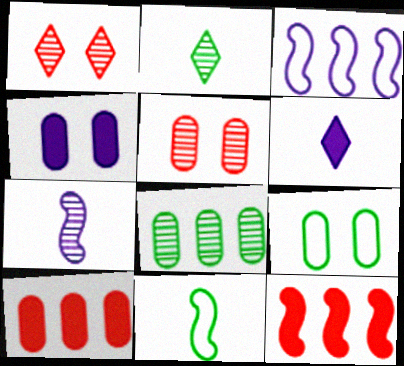[[1, 7, 8], 
[4, 5, 9]]